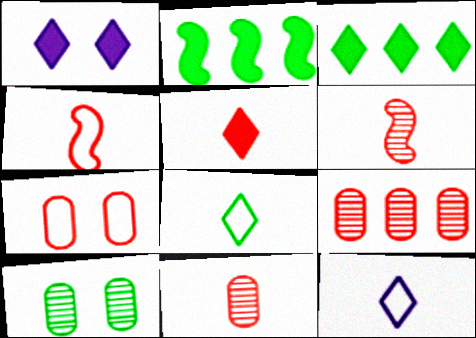[[1, 3, 5], 
[2, 8, 10], 
[4, 5, 11]]